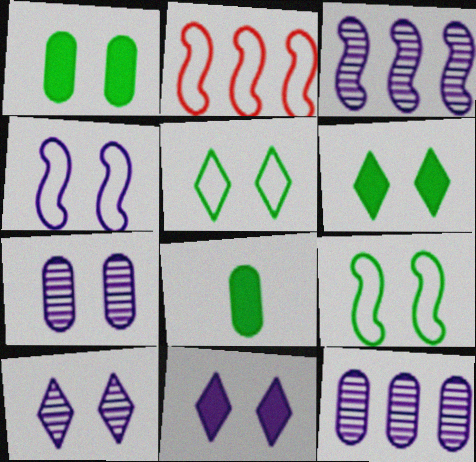[[2, 8, 10], 
[4, 7, 11]]